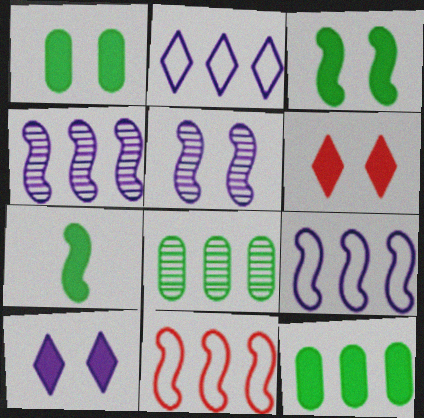[[5, 7, 11]]